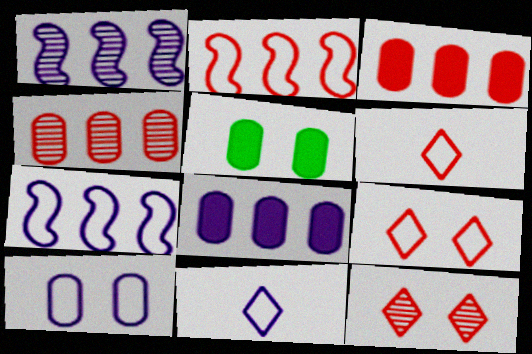[[1, 5, 6], 
[7, 10, 11]]